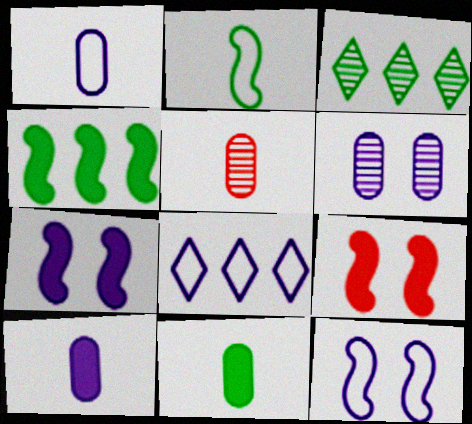[[1, 3, 9], 
[1, 5, 11], 
[1, 8, 12]]